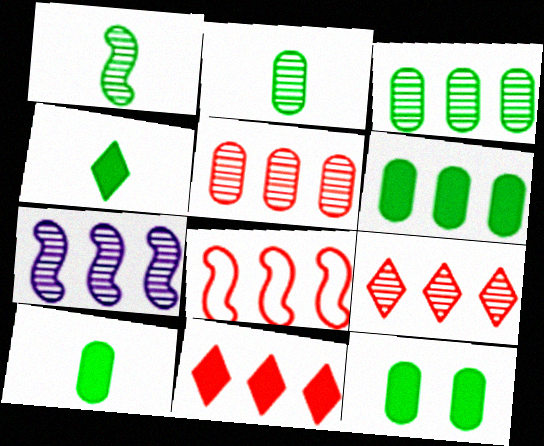[[3, 7, 9], 
[5, 8, 11], 
[6, 10, 12]]